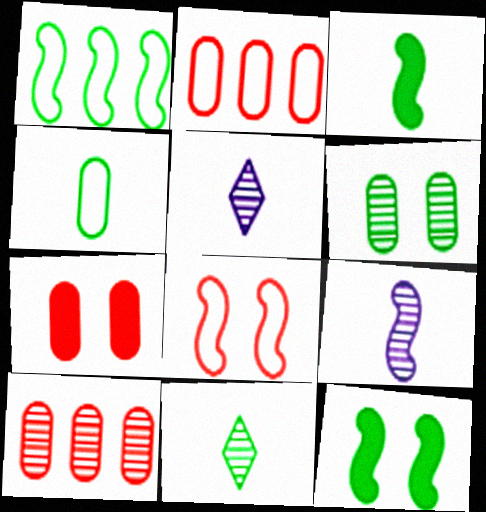[[1, 5, 7], 
[2, 5, 12], 
[3, 4, 11]]